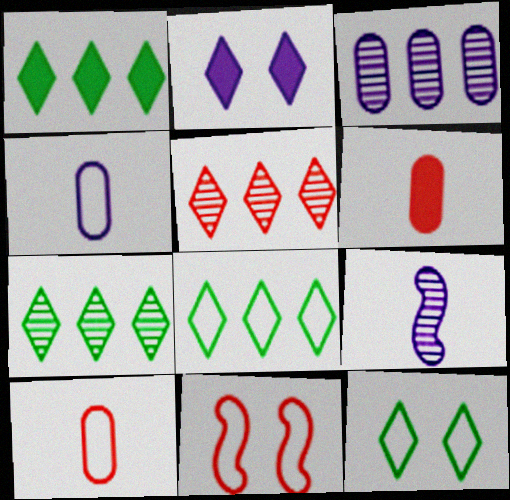[[1, 7, 8], 
[4, 8, 11], 
[5, 6, 11]]